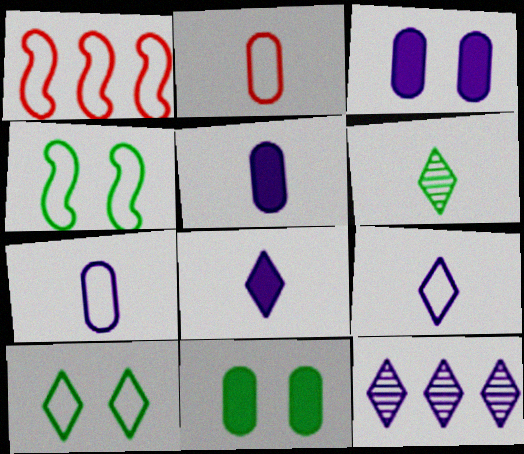[[1, 3, 6], 
[1, 7, 10]]